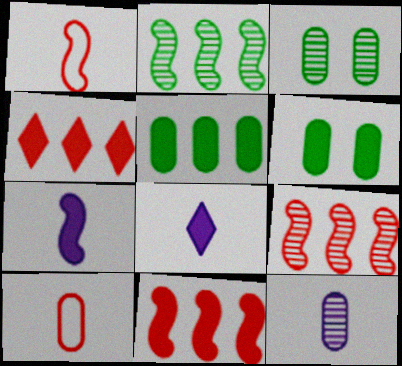[[4, 6, 7], 
[6, 8, 11]]